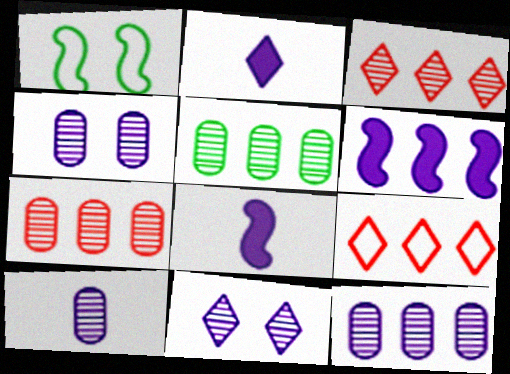[[1, 2, 7], 
[4, 10, 12], 
[5, 6, 9], 
[5, 7, 12]]